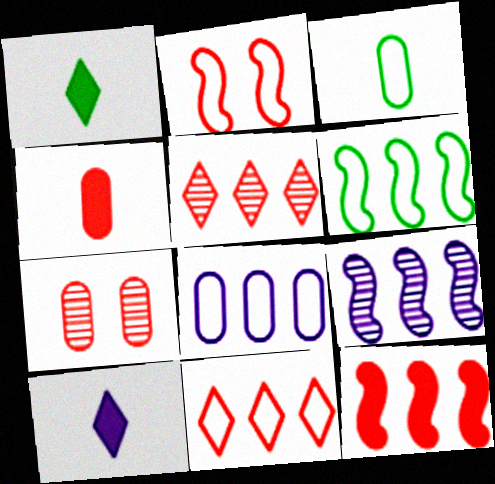[[2, 4, 5], 
[6, 7, 10], 
[6, 8, 11], 
[6, 9, 12]]